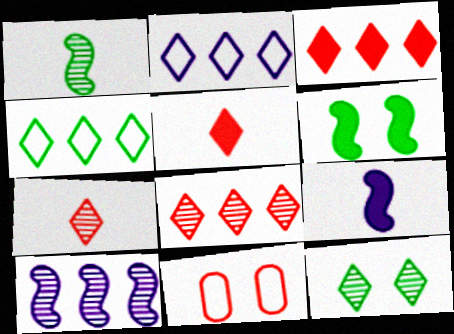[[2, 5, 12]]